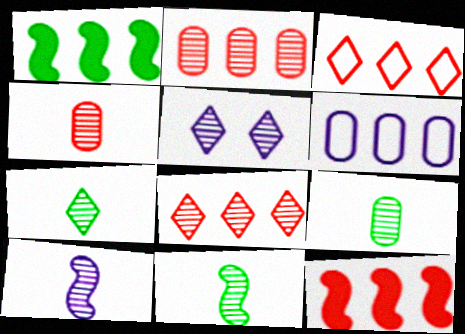[[1, 6, 8], 
[2, 3, 12], 
[2, 5, 11], 
[4, 7, 10], 
[5, 7, 8], 
[7, 9, 11]]